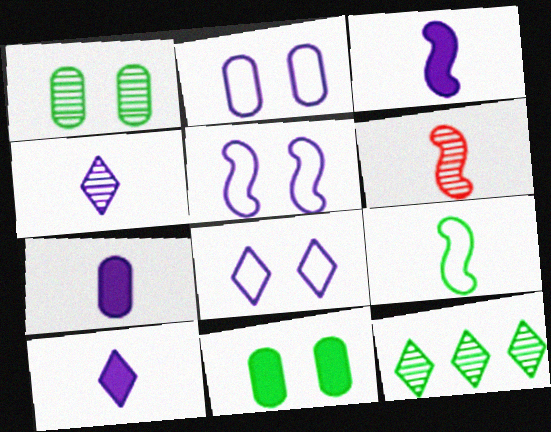[[2, 5, 8], 
[3, 6, 9], 
[3, 7, 10], 
[9, 11, 12]]